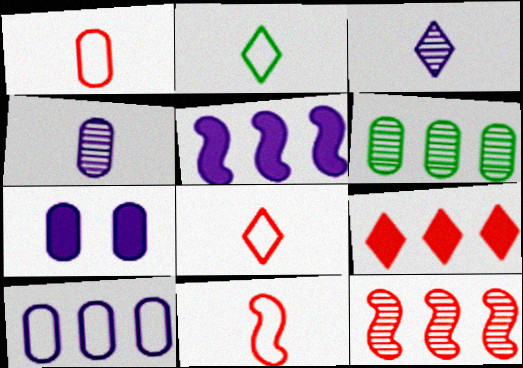[[1, 6, 7], 
[1, 8, 11], 
[2, 7, 12], 
[4, 7, 10]]